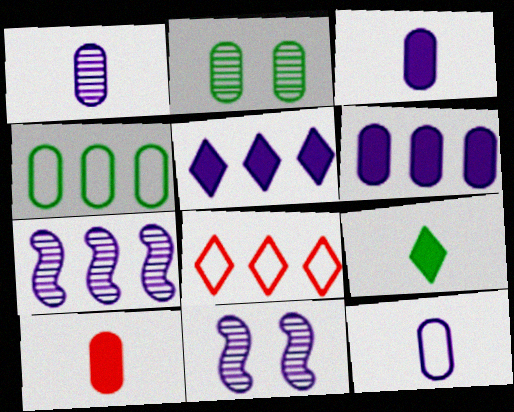[[1, 3, 12], 
[5, 11, 12]]